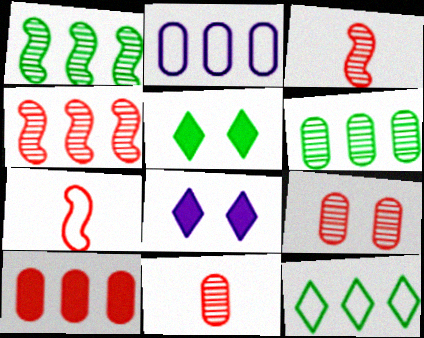[[2, 3, 5], 
[2, 6, 10], 
[6, 7, 8]]